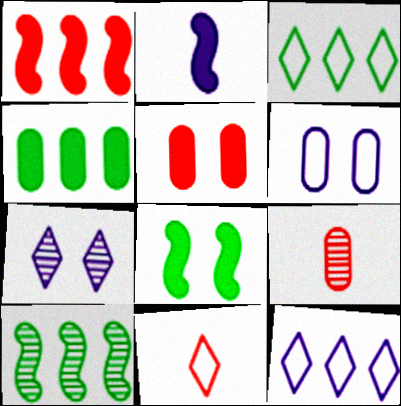[[1, 2, 8], 
[3, 4, 10], 
[4, 6, 9], 
[7, 9, 10], 
[8, 9, 12]]